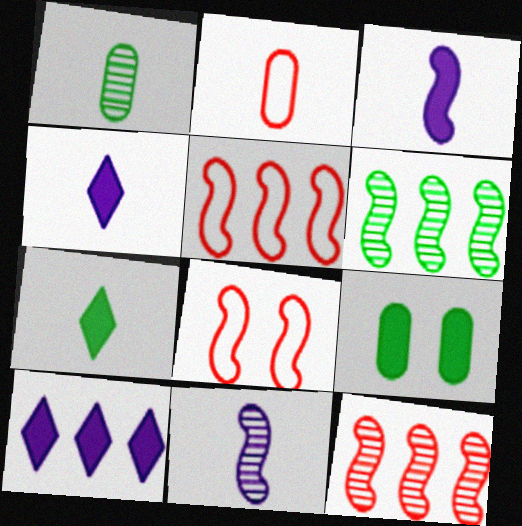[[1, 8, 10], 
[2, 7, 11], 
[3, 6, 8]]